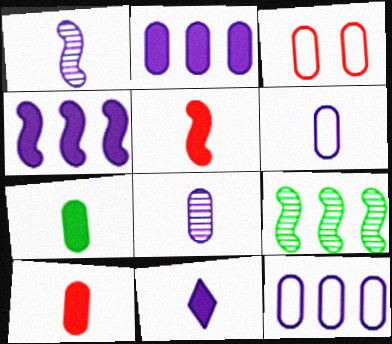[[1, 6, 11], 
[3, 9, 11], 
[5, 7, 11]]